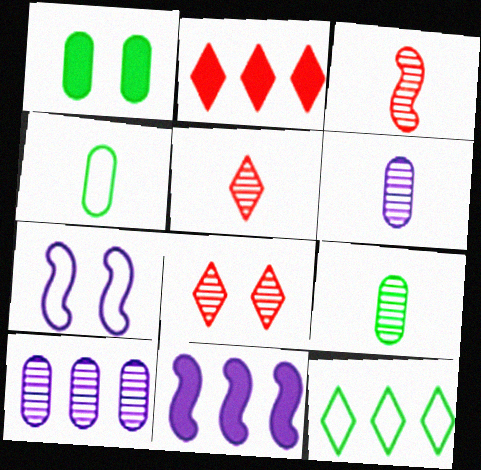[[1, 7, 8], 
[2, 7, 9], 
[4, 8, 11]]